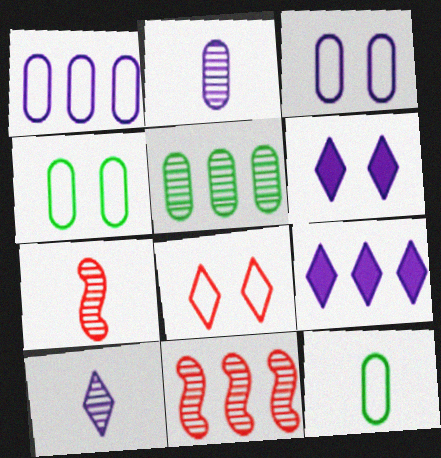[[4, 7, 9], 
[6, 11, 12]]